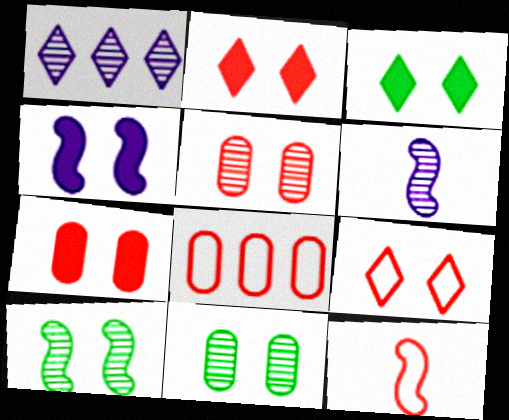[[3, 4, 7], 
[3, 6, 8], 
[4, 9, 11], 
[8, 9, 12]]